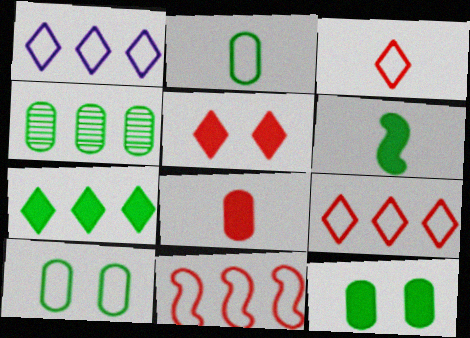[[2, 4, 12], 
[6, 7, 12]]